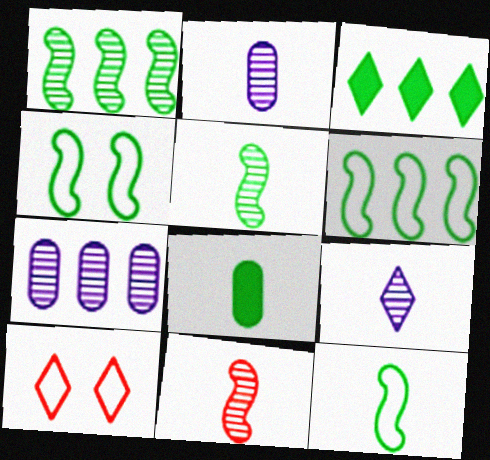[[3, 9, 10], 
[4, 6, 12]]